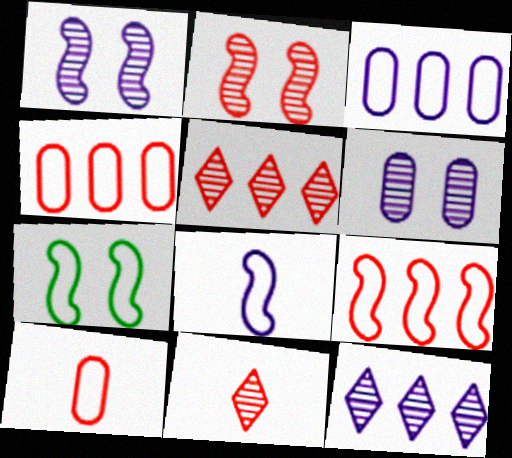[[7, 8, 9]]